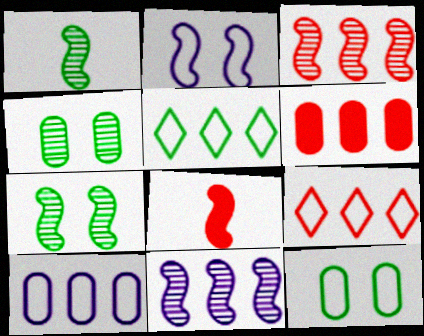[[3, 6, 9], 
[5, 6, 11]]